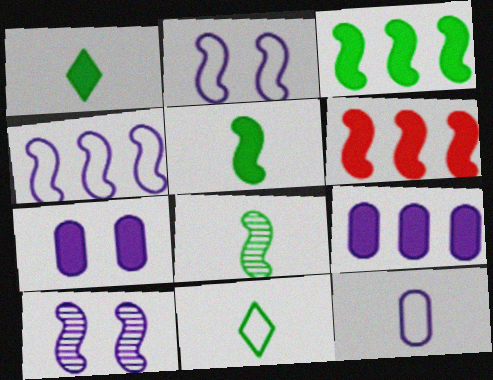[[1, 6, 7], 
[2, 6, 8]]